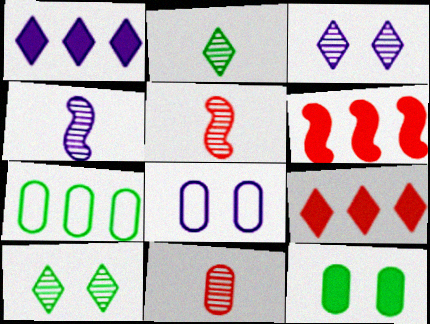[[1, 4, 8], 
[2, 4, 11], 
[2, 6, 8]]